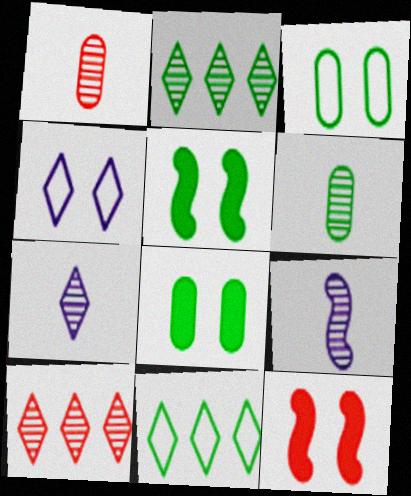[[5, 6, 11]]